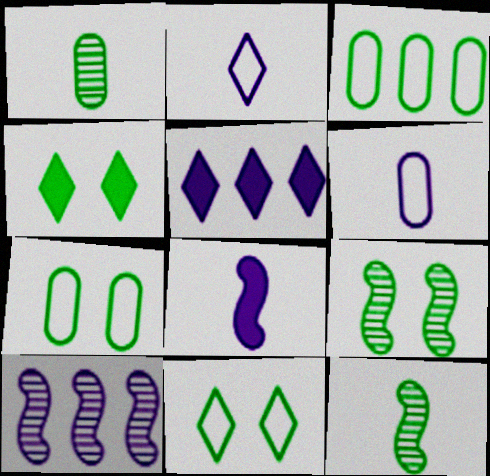[[3, 4, 12], 
[4, 7, 9]]